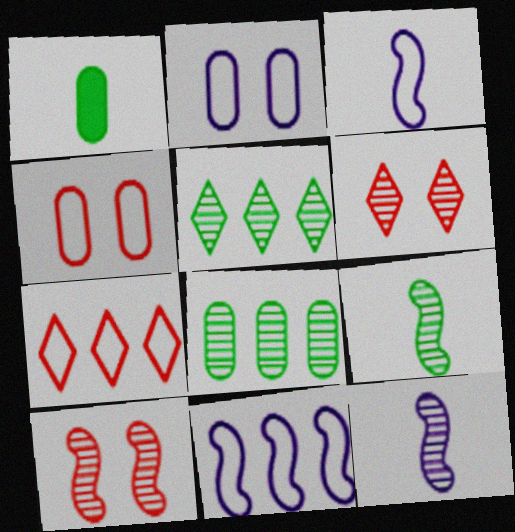[[1, 6, 11], 
[6, 8, 12]]